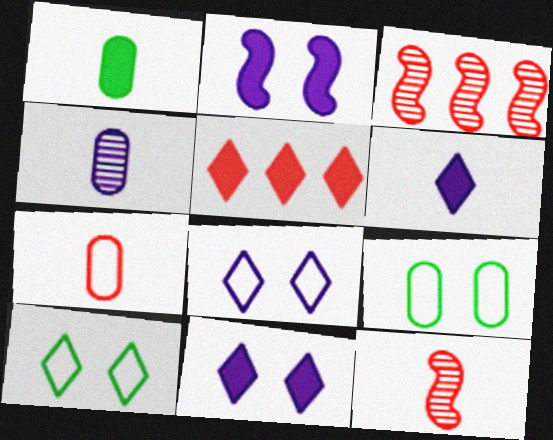[[1, 2, 5], 
[1, 3, 8], 
[1, 4, 7], 
[3, 6, 9]]